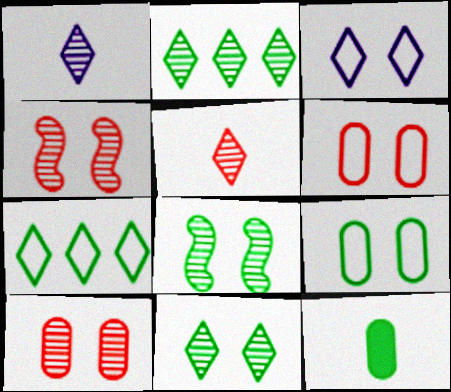[[7, 8, 12]]